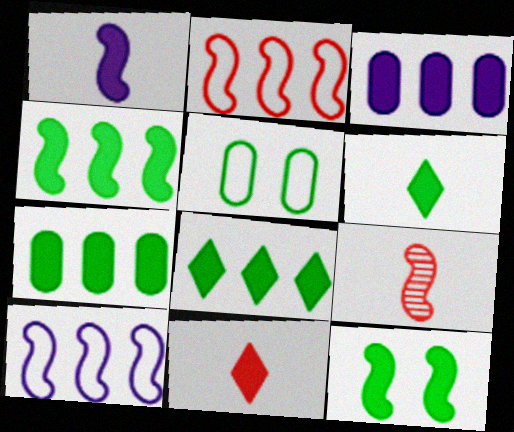[[3, 11, 12], 
[4, 7, 8], 
[6, 7, 12], 
[9, 10, 12]]